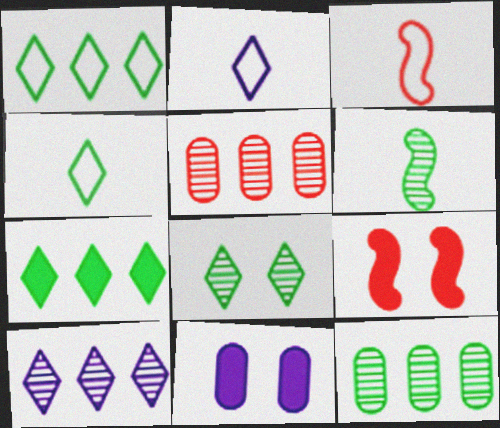[[2, 9, 12], 
[4, 7, 8], 
[6, 8, 12]]